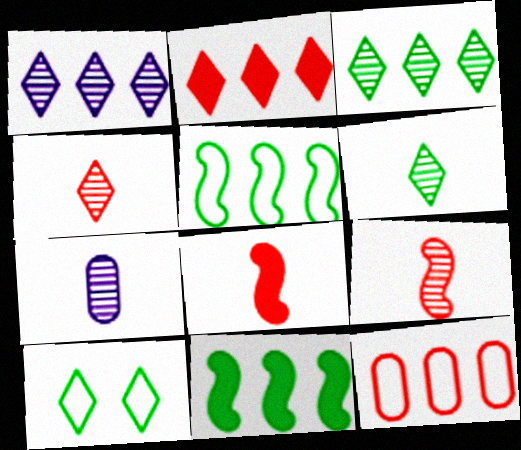[[1, 11, 12], 
[6, 7, 9]]